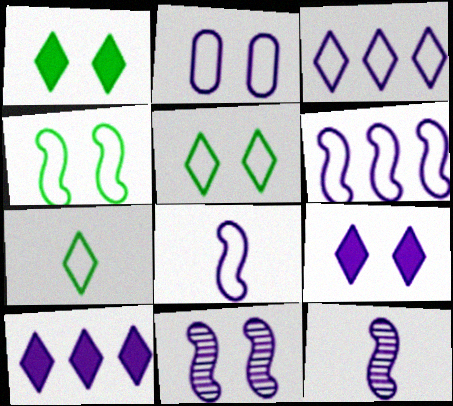[[2, 3, 8], 
[2, 9, 11], 
[2, 10, 12]]